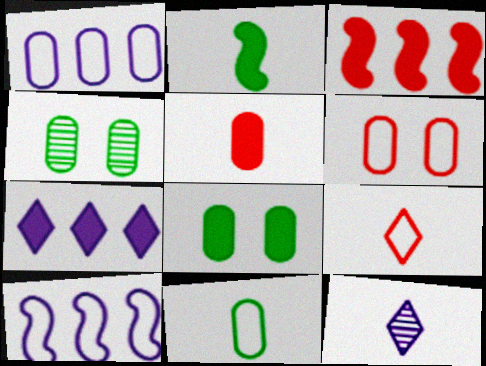[[1, 4, 5], 
[1, 6, 11]]